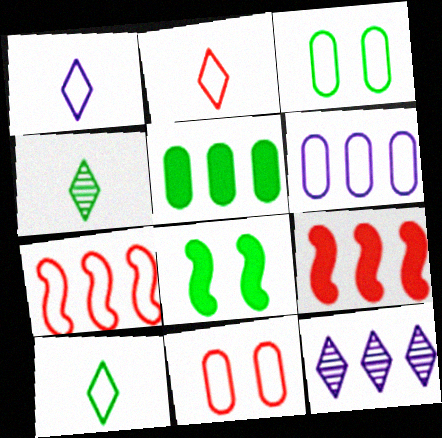[[1, 2, 10], 
[1, 3, 7], 
[2, 7, 11], 
[5, 7, 12]]